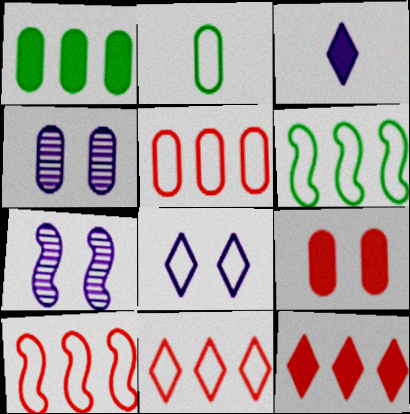[[2, 7, 12], 
[2, 8, 10], 
[5, 10, 11]]